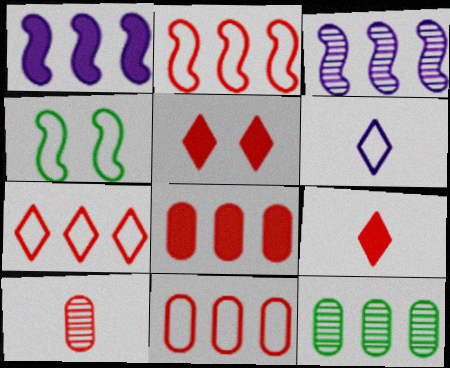[[1, 7, 12], 
[2, 5, 10], 
[2, 7, 11], 
[4, 6, 11]]